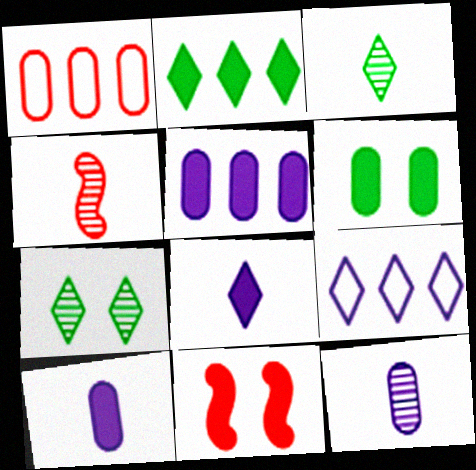[[1, 6, 12], 
[2, 10, 11], 
[3, 4, 12], 
[4, 6, 9]]